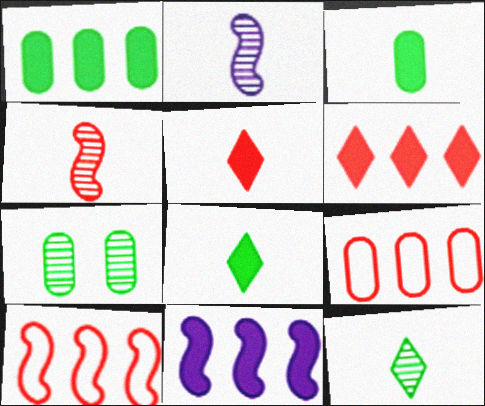[[1, 6, 11]]